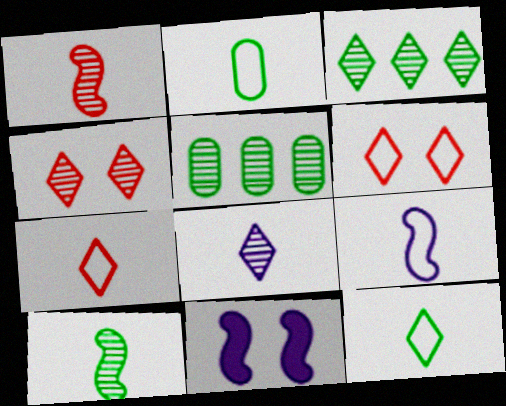[[2, 7, 9], 
[3, 4, 8], 
[5, 7, 11]]